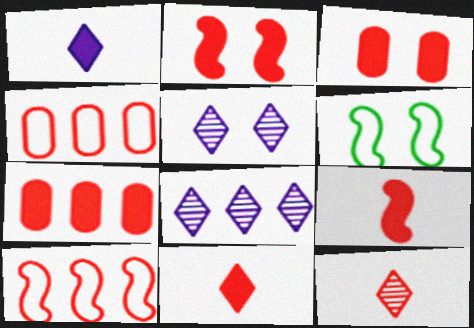[[2, 4, 12], 
[2, 7, 11], 
[3, 5, 6], 
[3, 10, 12]]